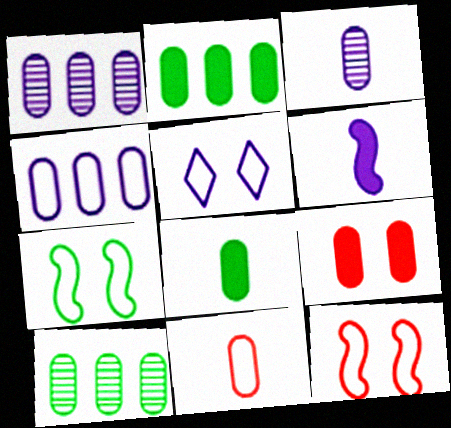[[1, 5, 6], 
[3, 8, 11]]